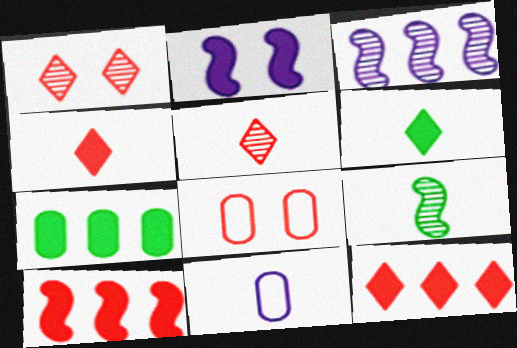[[2, 4, 7], 
[3, 6, 8], 
[4, 9, 11], 
[5, 8, 10]]